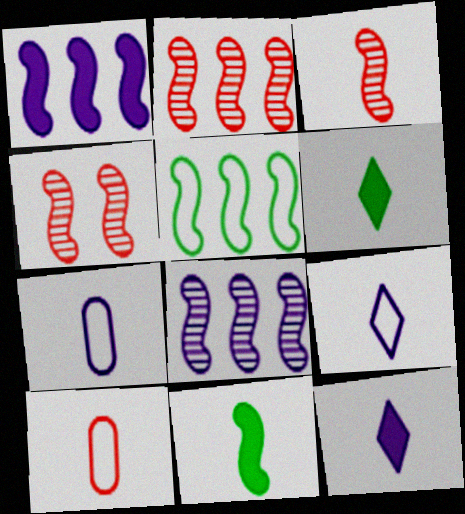[[1, 2, 5], 
[2, 3, 4], 
[3, 6, 7]]